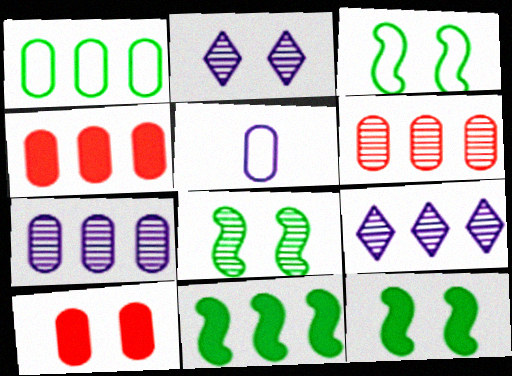[[1, 4, 7], 
[2, 3, 10], 
[3, 8, 12]]